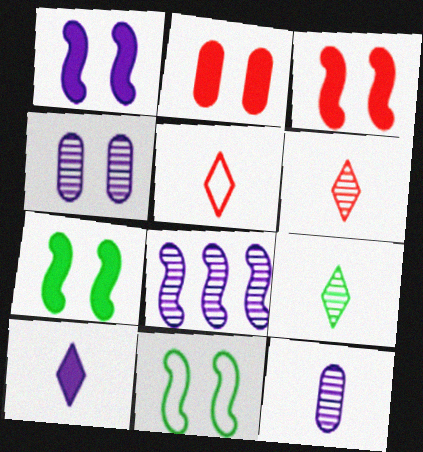[[1, 3, 7], 
[5, 9, 10]]